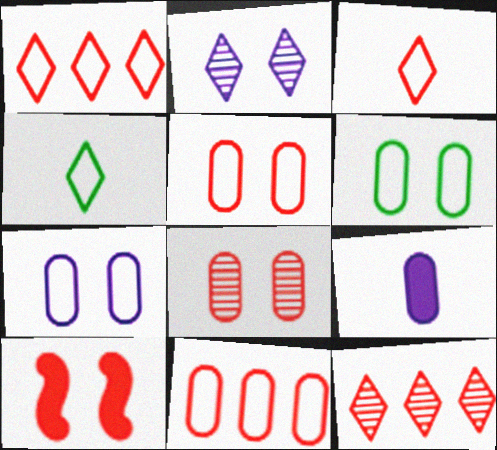[[2, 6, 10], 
[5, 6, 7]]